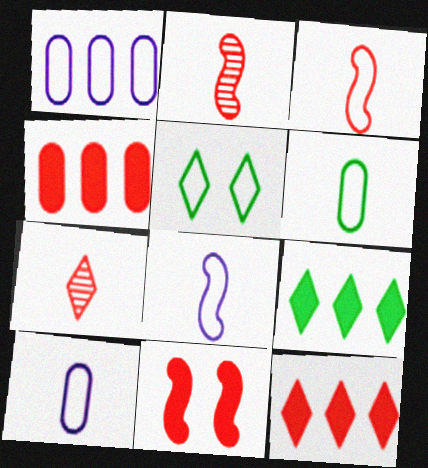[[1, 3, 5]]